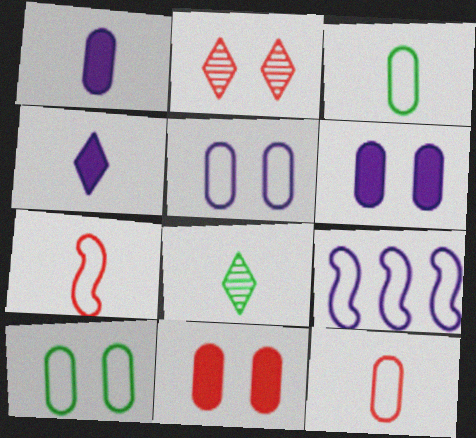[[1, 7, 8], 
[8, 9, 11]]